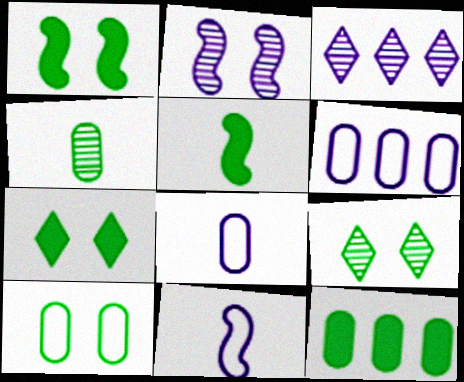[[1, 9, 10], 
[4, 10, 12], 
[5, 7, 12]]